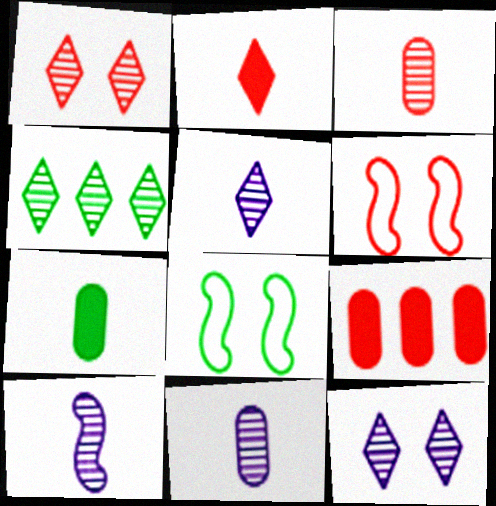[[1, 4, 5], 
[4, 7, 8], 
[5, 8, 9], 
[5, 10, 11]]